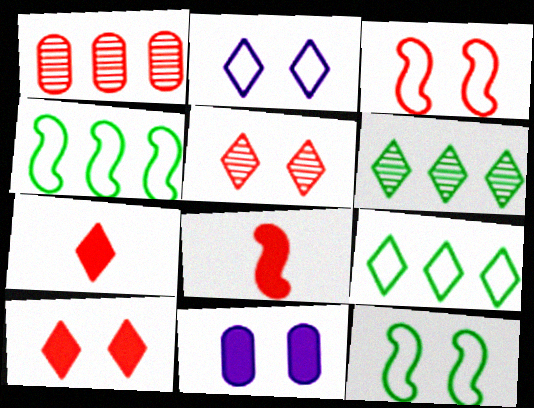[[1, 3, 7], 
[2, 6, 7], 
[5, 11, 12]]